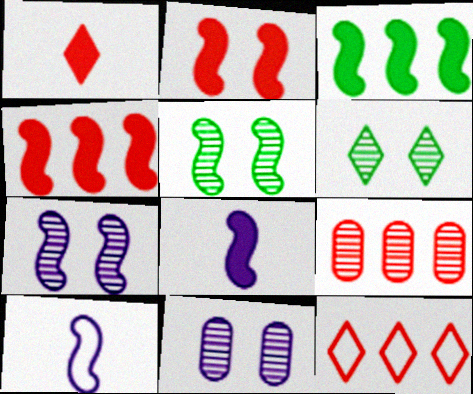[[2, 3, 8], 
[4, 5, 10], 
[4, 9, 12]]